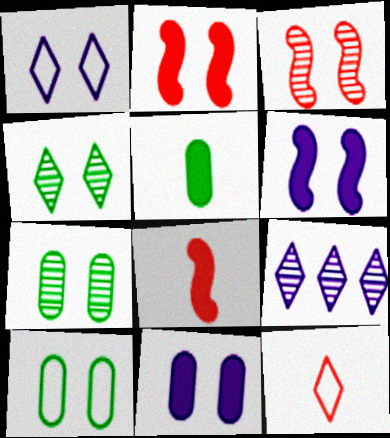[[1, 2, 7], 
[8, 9, 10]]